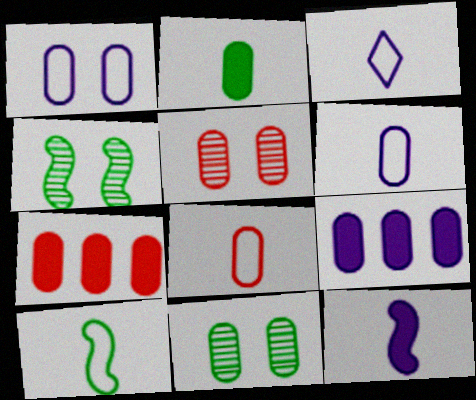[[3, 4, 7], 
[3, 8, 10], 
[5, 7, 8], 
[6, 7, 11], 
[8, 9, 11]]